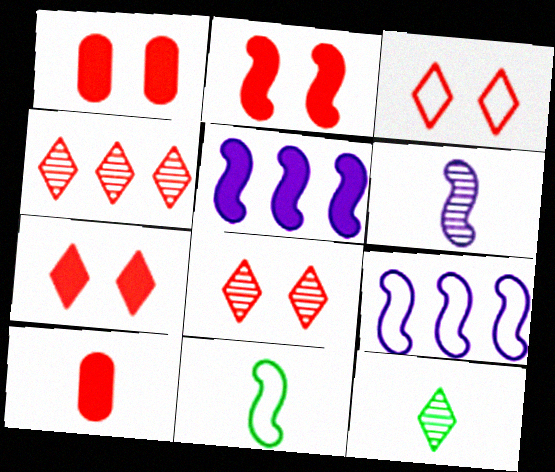[[1, 2, 7], 
[1, 9, 12], 
[3, 7, 8]]